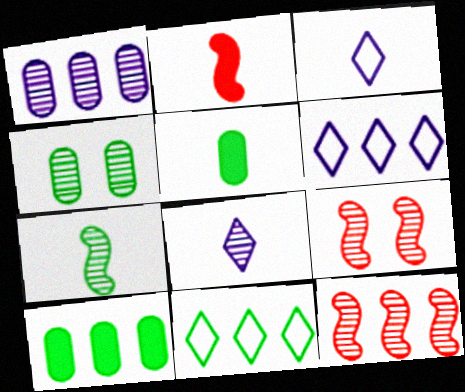[[2, 4, 6], 
[3, 9, 10], 
[4, 8, 12], 
[5, 6, 9], 
[6, 10, 12]]